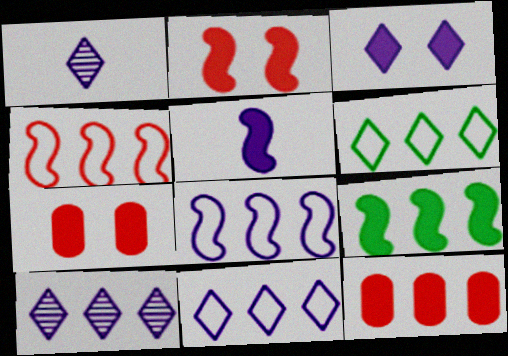[[1, 3, 11], 
[2, 5, 9]]